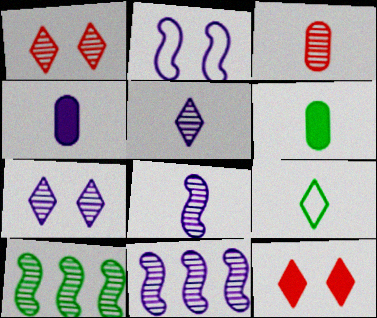[[3, 7, 10]]